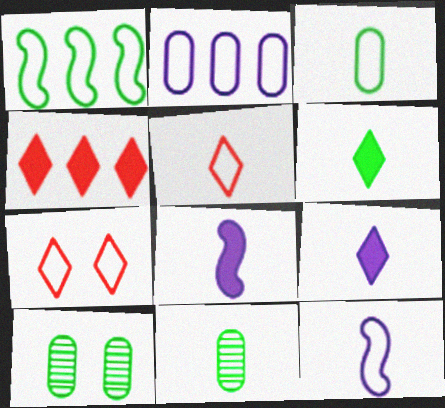[[1, 6, 10], 
[3, 5, 12], 
[4, 10, 12], 
[5, 8, 11]]